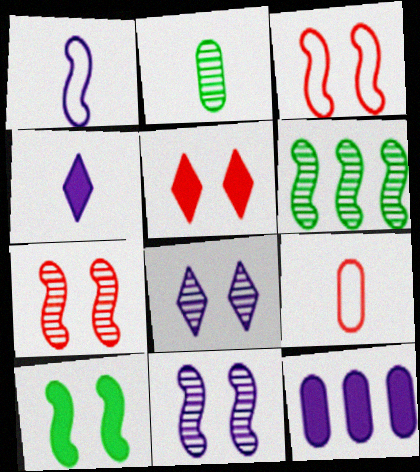[[1, 8, 12], 
[3, 10, 11]]